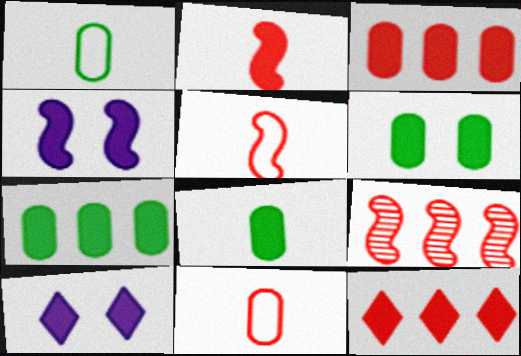[[1, 9, 10], 
[2, 7, 10], 
[4, 8, 12], 
[6, 7, 8]]